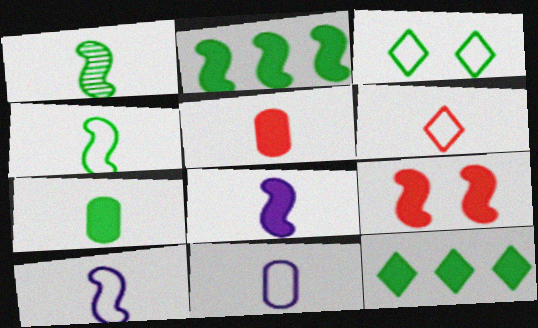[[2, 8, 9], 
[4, 6, 11]]